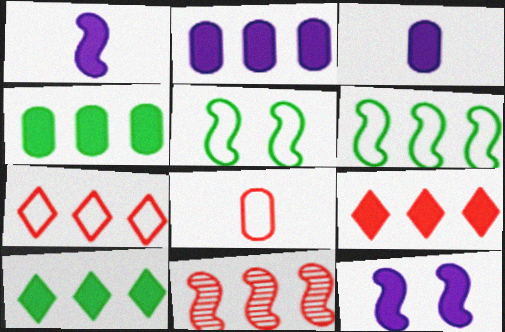[[1, 5, 11]]